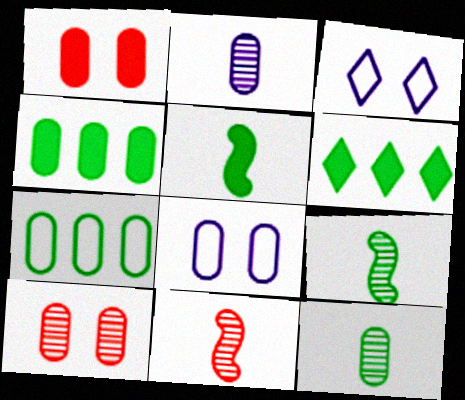[[1, 2, 7], 
[3, 4, 11], 
[6, 8, 11]]